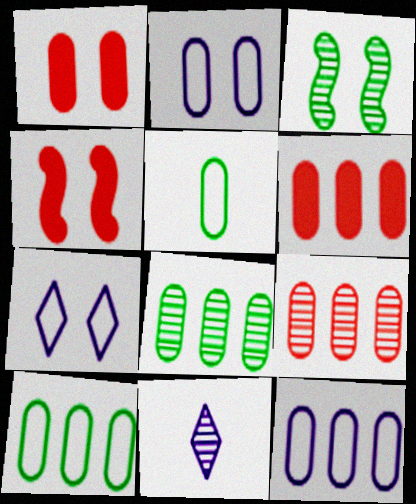[[1, 3, 7], 
[3, 9, 11], 
[4, 10, 11], 
[6, 8, 12]]